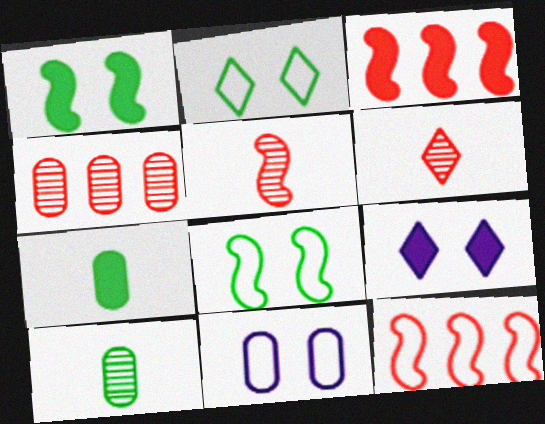[[3, 7, 9], 
[4, 7, 11], 
[9, 10, 12]]